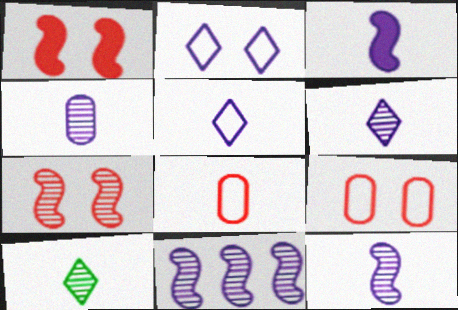[[3, 4, 5], 
[3, 8, 10], 
[4, 6, 12]]